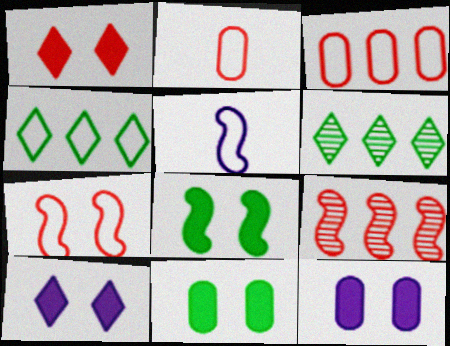[[1, 2, 9], 
[1, 8, 12], 
[5, 8, 9]]